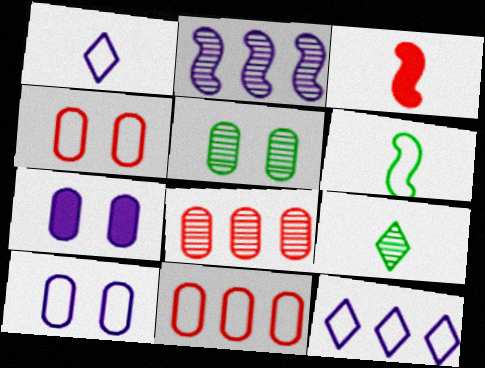[[1, 2, 7], 
[3, 5, 12], 
[4, 5, 7], 
[4, 6, 12]]